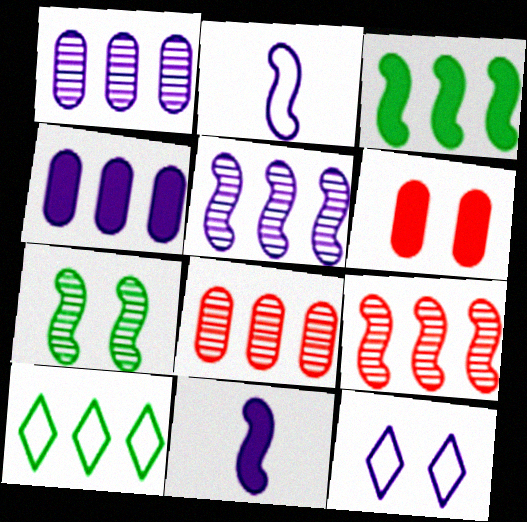[[1, 11, 12], 
[4, 9, 10], 
[6, 7, 12]]